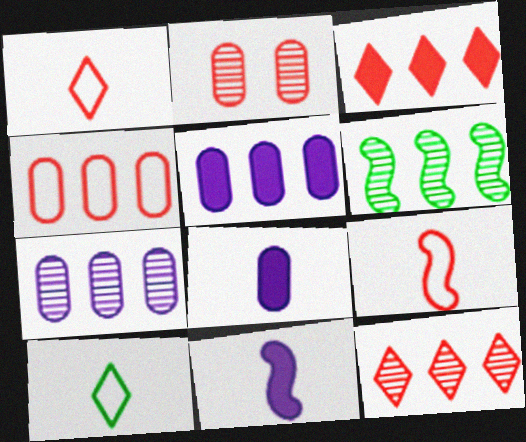[[2, 3, 9], 
[6, 7, 12]]